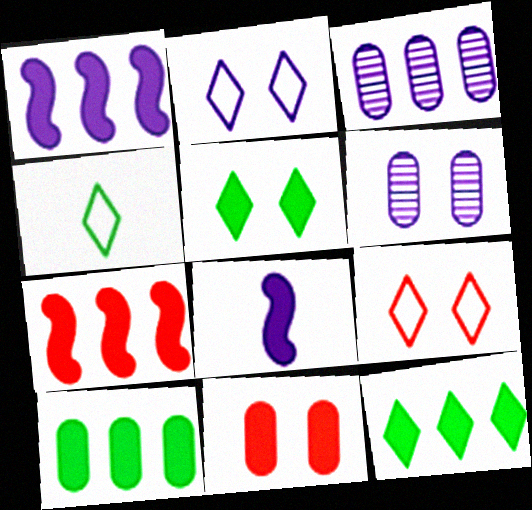[[2, 3, 8], 
[4, 6, 7], 
[8, 11, 12]]